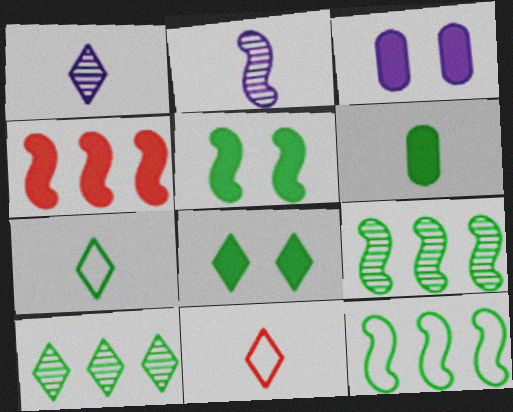[[2, 6, 11], 
[3, 9, 11], 
[7, 8, 10]]